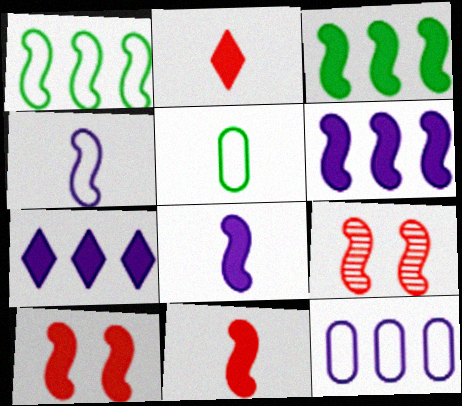[[1, 8, 9], 
[3, 4, 9], 
[3, 8, 10], 
[5, 7, 9]]